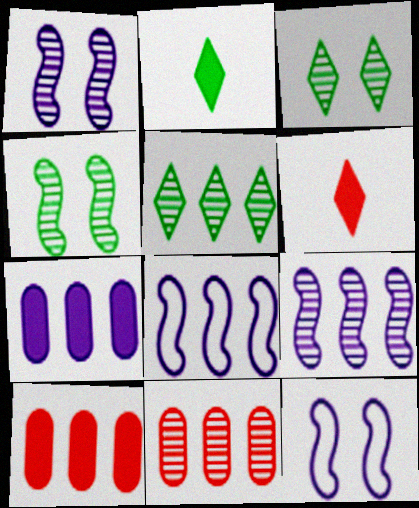[[2, 11, 12], 
[5, 8, 10], 
[5, 9, 11]]